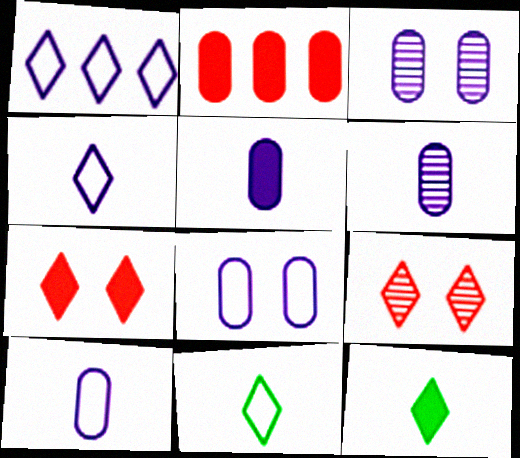[[1, 9, 12], 
[5, 6, 10]]